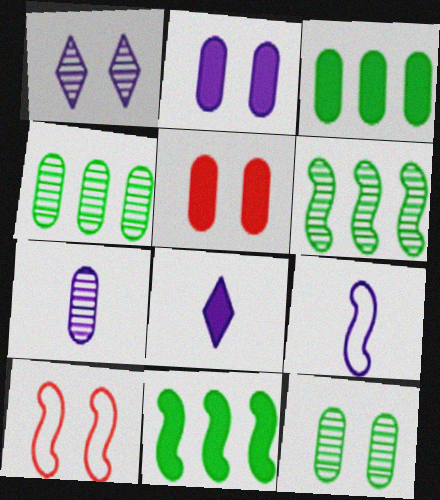[[4, 8, 10], 
[5, 8, 11], 
[7, 8, 9]]